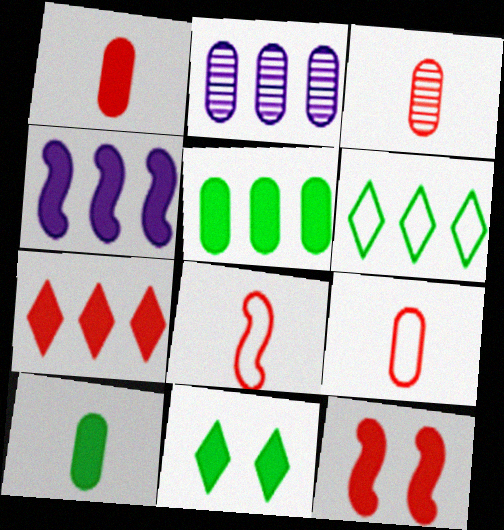[[1, 3, 9], 
[1, 4, 11], 
[1, 7, 12], 
[2, 8, 11], 
[4, 5, 7]]